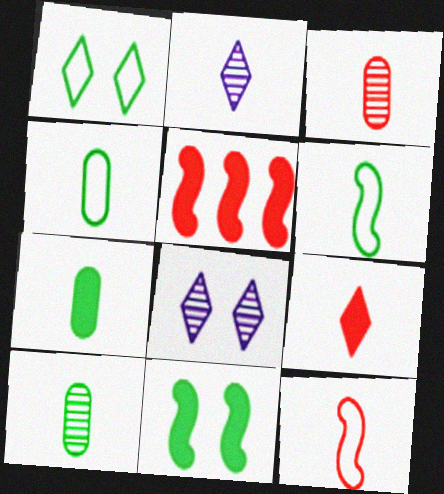[[2, 7, 12], 
[3, 9, 12], 
[4, 5, 8], 
[4, 7, 10]]